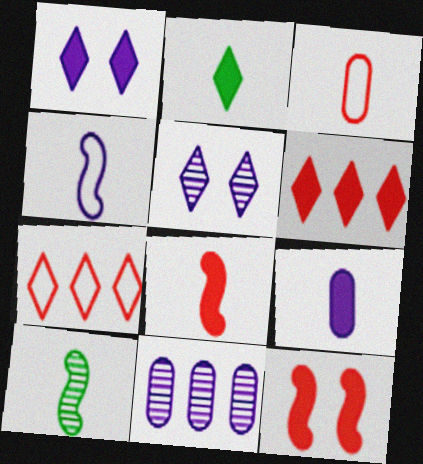[[1, 2, 6], 
[1, 4, 11], 
[2, 5, 7], 
[2, 8, 9], 
[4, 8, 10]]